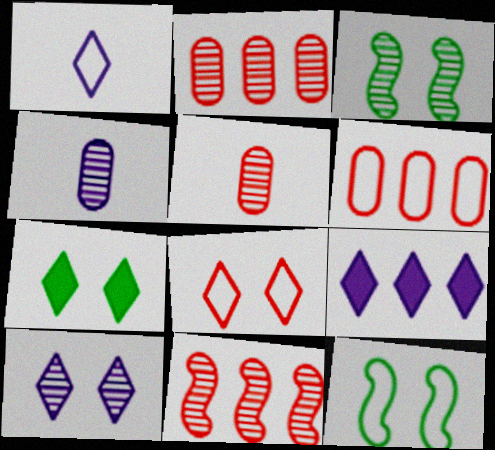[[1, 6, 12], 
[1, 9, 10], 
[5, 9, 12], 
[7, 8, 10]]